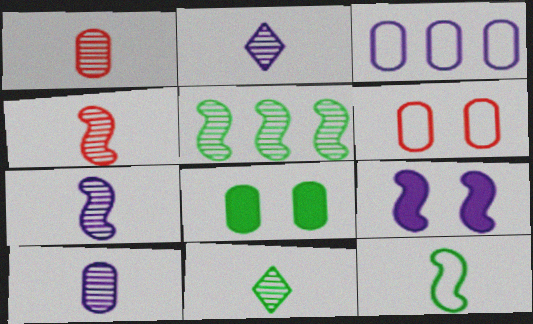[[1, 3, 8], 
[1, 7, 11], 
[2, 3, 9], 
[2, 7, 10], 
[4, 10, 11]]